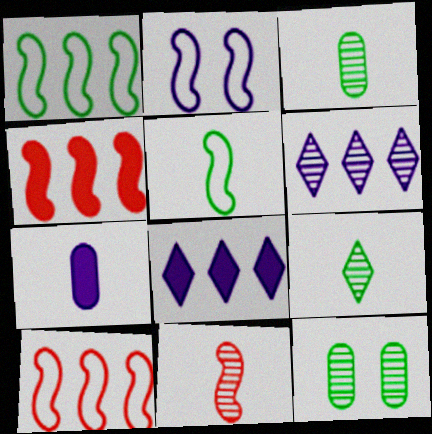[[2, 5, 10], 
[2, 6, 7], 
[6, 11, 12]]